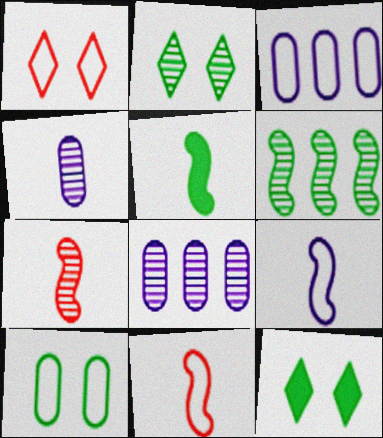[[1, 5, 8], 
[2, 7, 8], 
[3, 7, 12], 
[5, 7, 9], 
[8, 11, 12]]